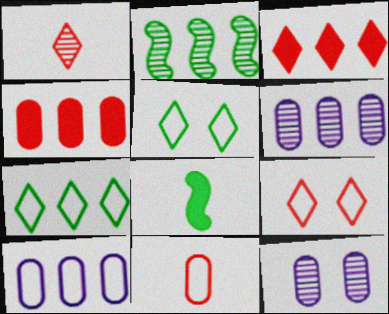[[1, 2, 12], 
[1, 3, 9], 
[2, 3, 10], 
[6, 8, 9]]